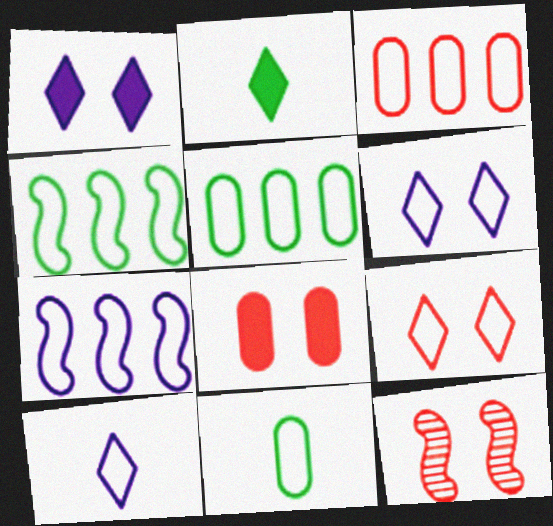[[7, 9, 11], 
[8, 9, 12]]